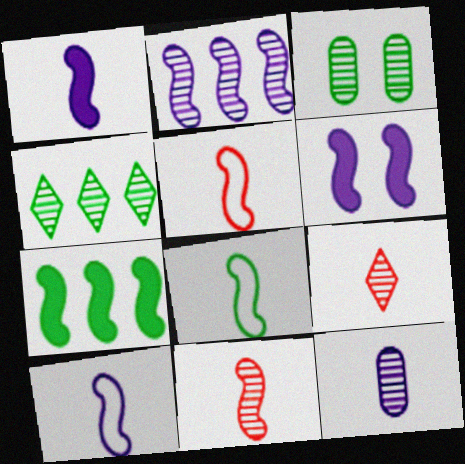[[1, 8, 11], 
[2, 3, 9], 
[2, 6, 10], 
[5, 8, 10]]